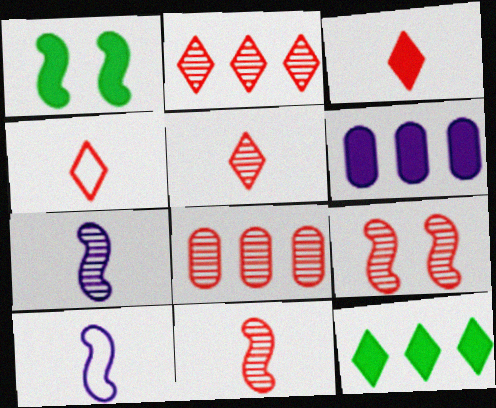[[1, 3, 6], 
[3, 4, 5], 
[5, 8, 9]]